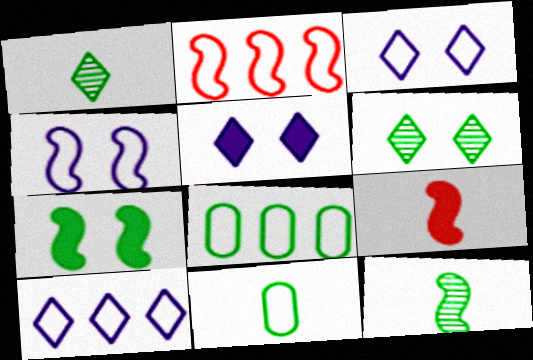[[1, 7, 8], 
[2, 3, 11], 
[2, 8, 10]]